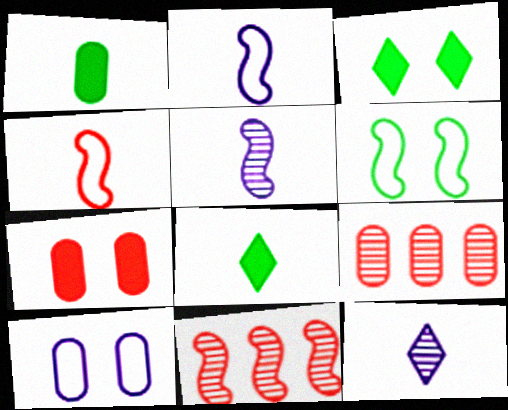[[1, 4, 12], 
[1, 9, 10], 
[2, 3, 9], 
[8, 10, 11]]